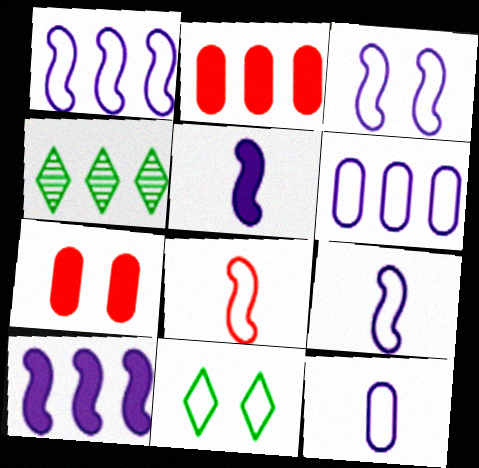[[1, 2, 4], 
[1, 3, 9], 
[4, 7, 9], 
[6, 8, 11]]